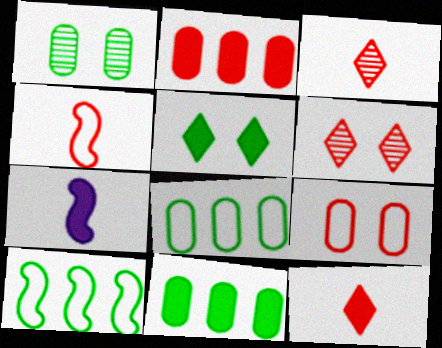[[2, 4, 6], 
[2, 5, 7], 
[6, 7, 8]]